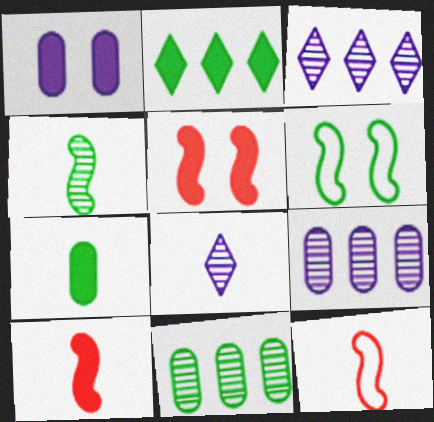[[1, 2, 10], 
[7, 8, 12]]